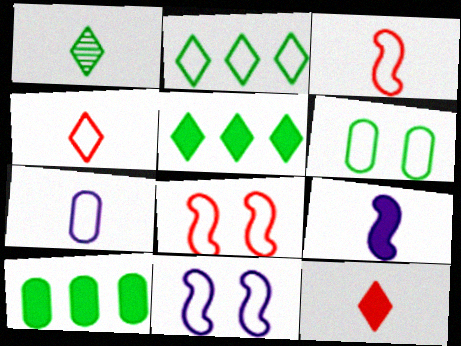[[2, 7, 8]]